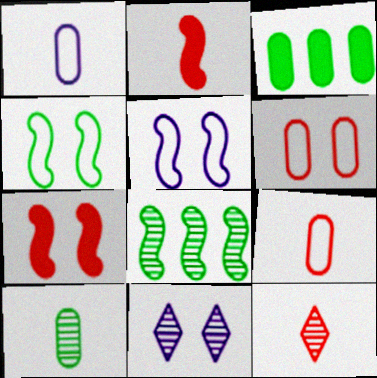[[2, 5, 8], 
[2, 9, 12], 
[3, 5, 12]]